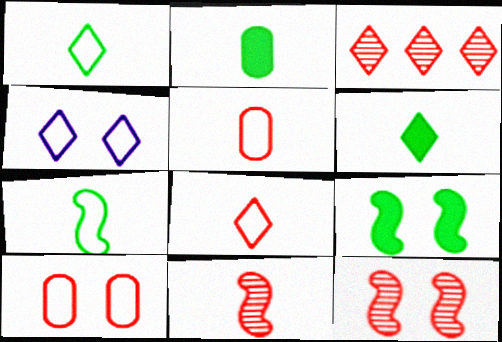[[3, 4, 6]]